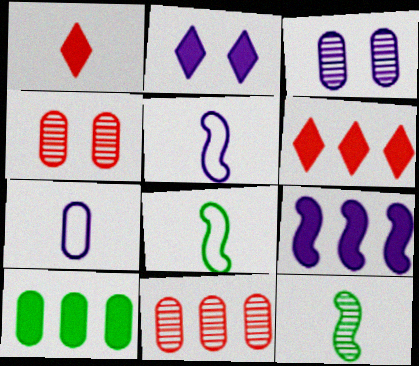[[1, 7, 12], 
[2, 8, 11], 
[3, 6, 8], 
[4, 7, 10], 
[6, 9, 10]]